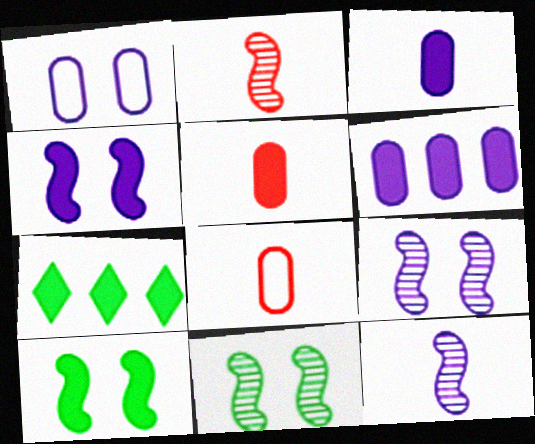[[1, 2, 7], 
[4, 5, 7], 
[7, 8, 9]]